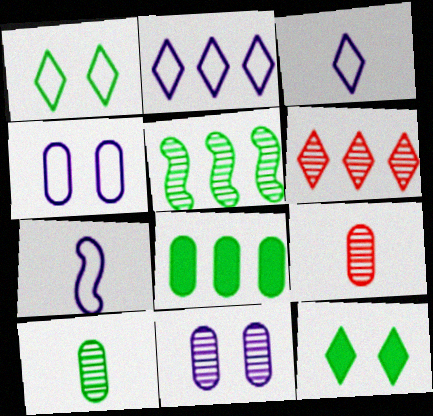[[2, 4, 7], 
[3, 6, 12], 
[4, 8, 9]]